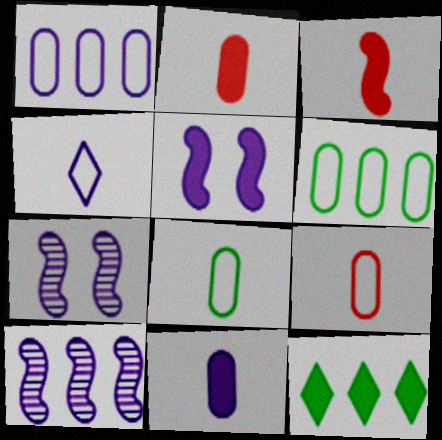[[2, 5, 12], 
[7, 9, 12]]